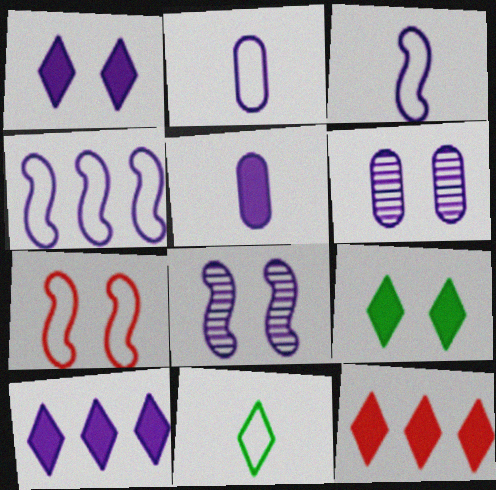[[2, 8, 10], 
[3, 6, 10], 
[6, 7, 9]]